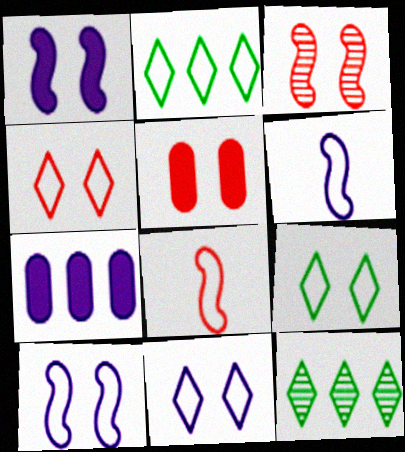[[3, 4, 5], 
[4, 9, 11], 
[5, 6, 12]]